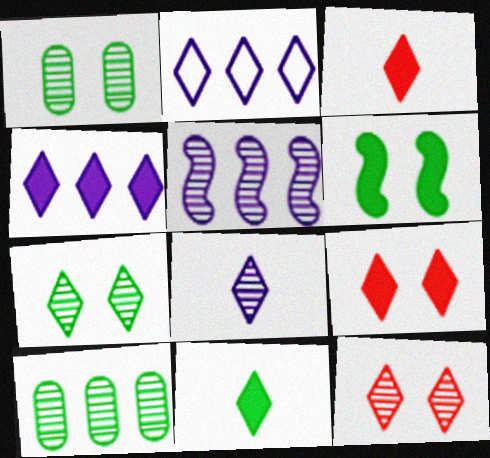[[2, 3, 7], 
[2, 11, 12], 
[4, 9, 11]]